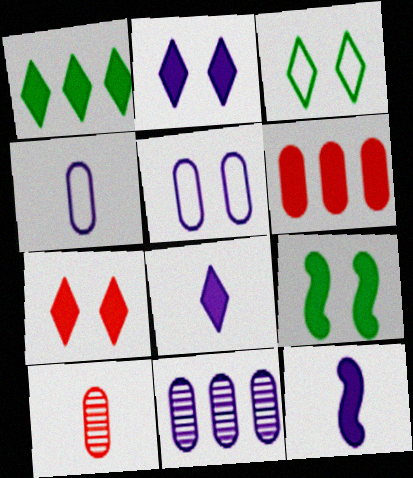[[1, 7, 8], 
[6, 8, 9]]